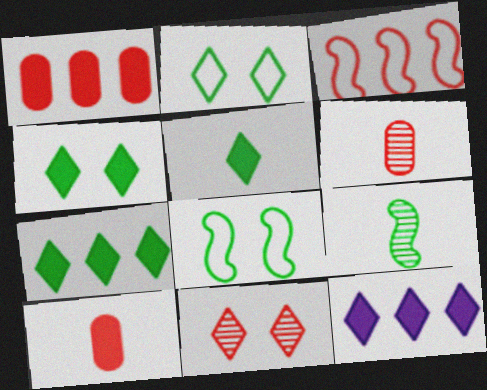[[3, 10, 11], 
[4, 5, 7], 
[6, 8, 12]]